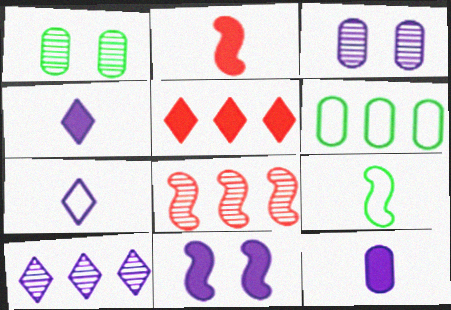[[3, 5, 9], 
[8, 9, 11]]